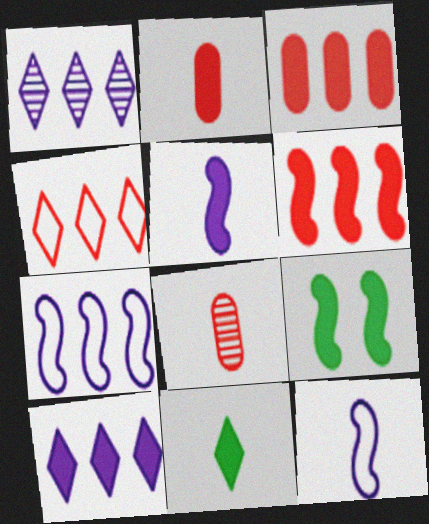[[2, 5, 11], 
[2, 9, 10], 
[5, 6, 9], 
[8, 11, 12]]